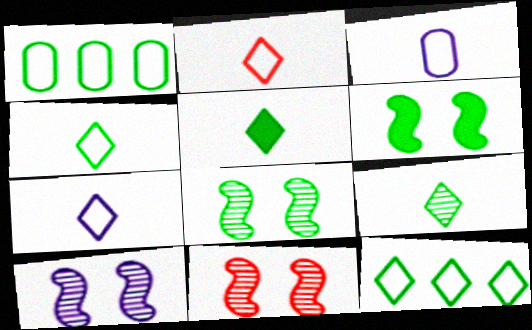[[1, 5, 8], 
[1, 6, 9], 
[2, 4, 7], 
[4, 5, 9], 
[8, 10, 11]]